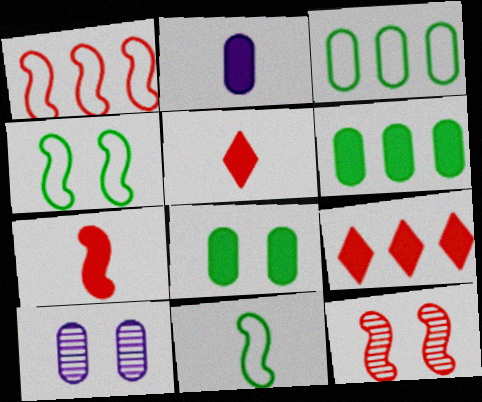[[1, 7, 12], 
[9, 10, 11]]